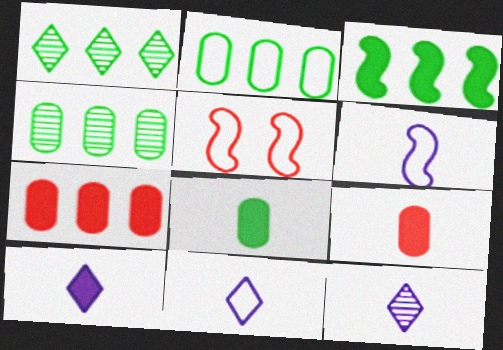[[1, 2, 3], 
[2, 5, 11], 
[4, 5, 10], 
[10, 11, 12]]